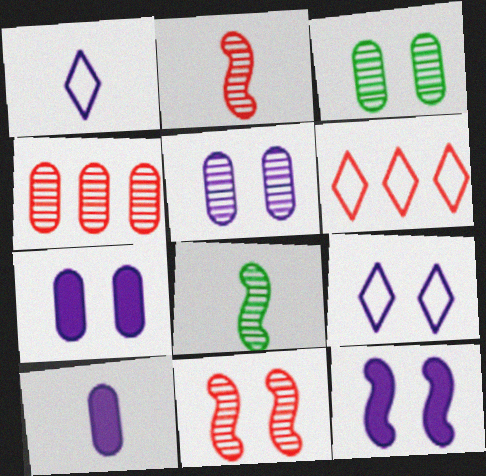[[5, 9, 12], 
[6, 7, 8]]